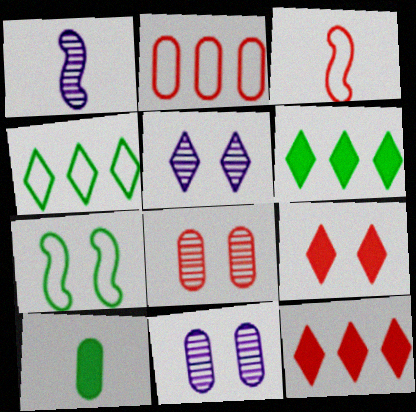[[2, 10, 11], 
[3, 6, 11], 
[3, 8, 12], 
[7, 9, 11]]